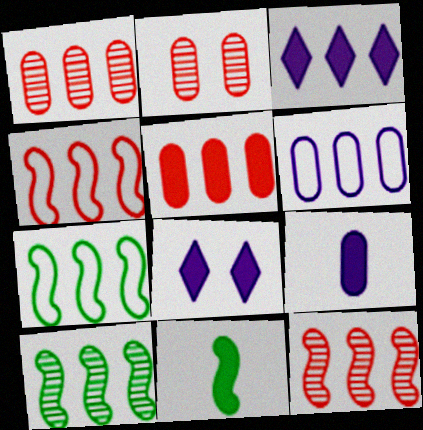[[1, 3, 7], 
[5, 8, 11]]